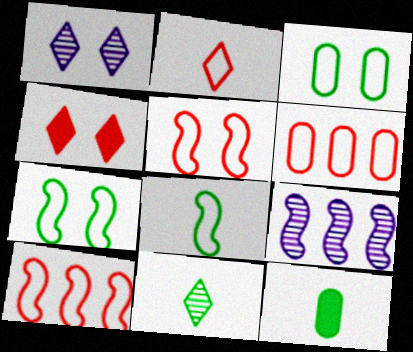[[1, 10, 12], 
[2, 5, 6], 
[8, 11, 12]]